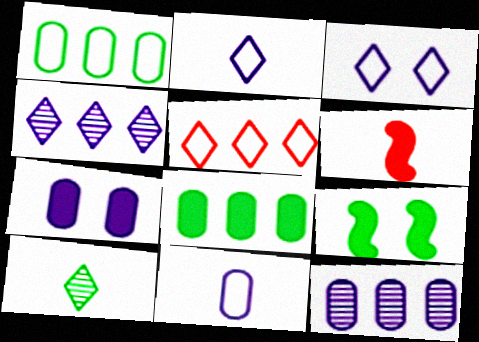[[1, 9, 10], 
[6, 10, 11], 
[7, 11, 12]]